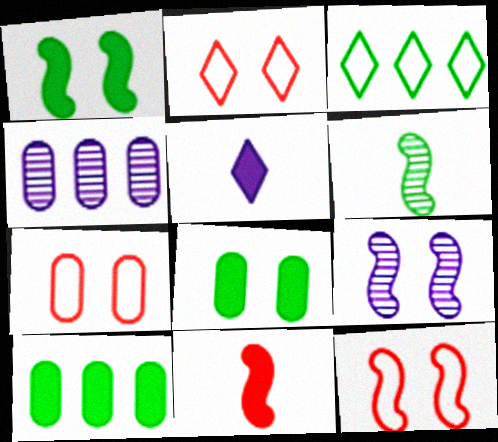[[1, 9, 12], 
[2, 7, 12], 
[2, 8, 9], 
[3, 6, 8]]